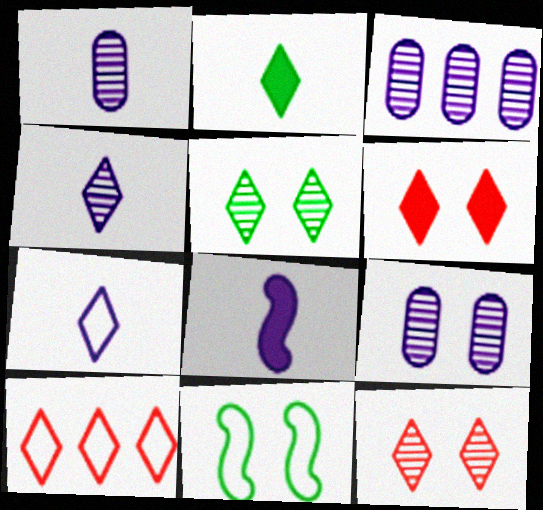[[1, 3, 9], 
[1, 7, 8], 
[6, 9, 11]]